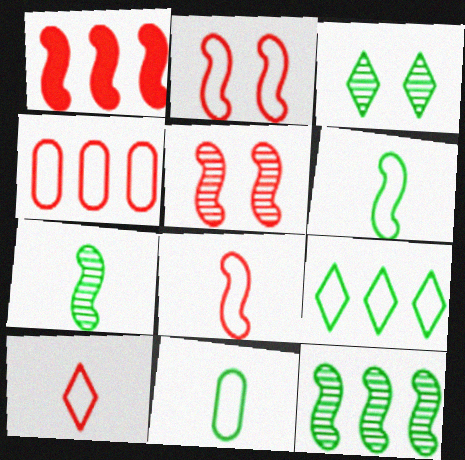[[1, 5, 8], 
[2, 4, 10]]